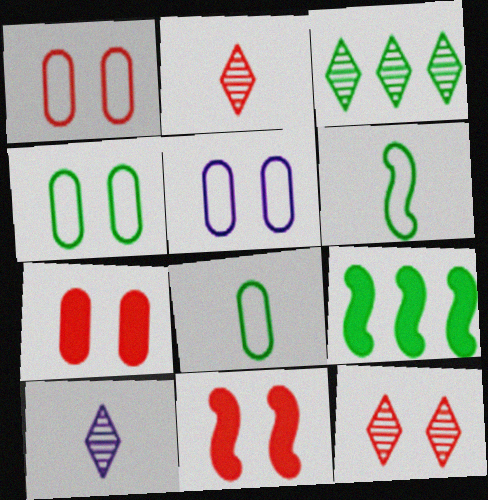[[1, 4, 5], 
[1, 9, 10], 
[1, 11, 12], 
[2, 5, 9], 
[3, 10, 12]]